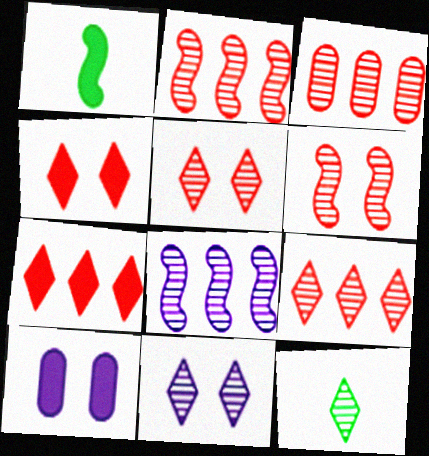[[1, 7, 10], 
[2, 3, 9], 
[9, 11, 12]]